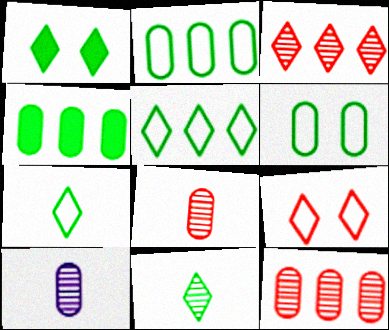[[1, 5, 11]]